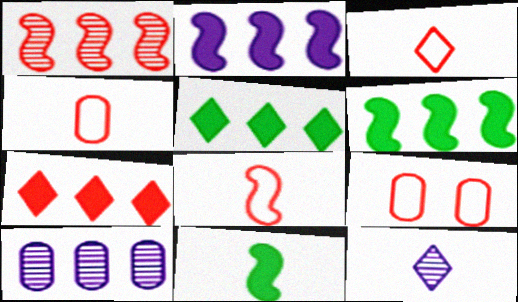[[3, 4, 8], 
[4, 11, 12], 
[6, 9, 12]]